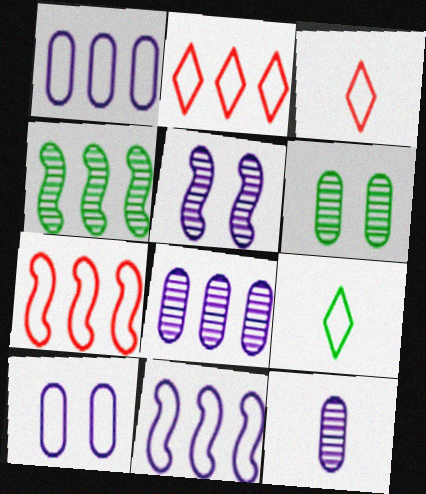[[7, 9, 10]]